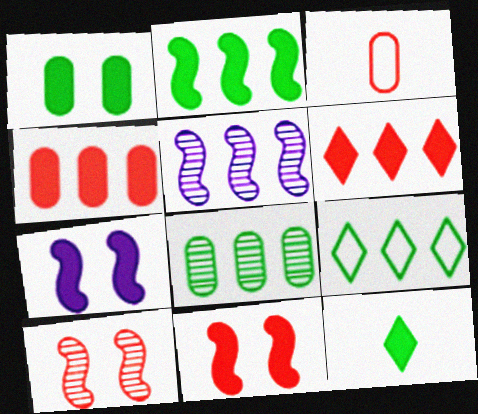[[1, 2, 12], 
[2, 8, 9], 
[3, 6, 10], 
[4, 5, 9], 
[4, 7, 12]]